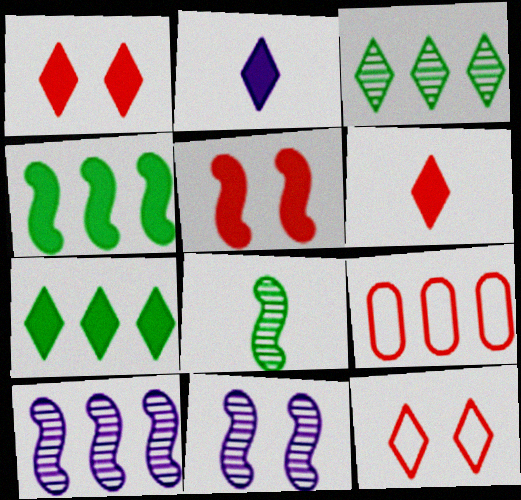[[1, 2, 7], 
[2, 3, 12], 
[7, 9, 10]]